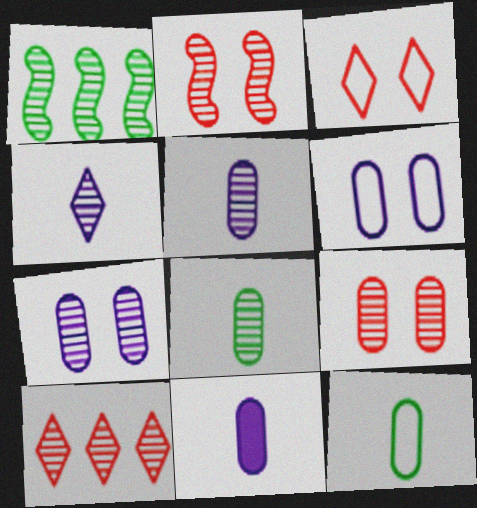[[1, 3, 11], 
[1, 4, 9]]